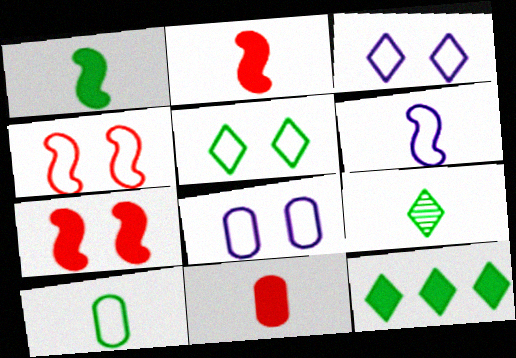[[1, 9, 10], 
[4, 5, 8], 
[5, 9, 12], 
[6, 9, 11]]